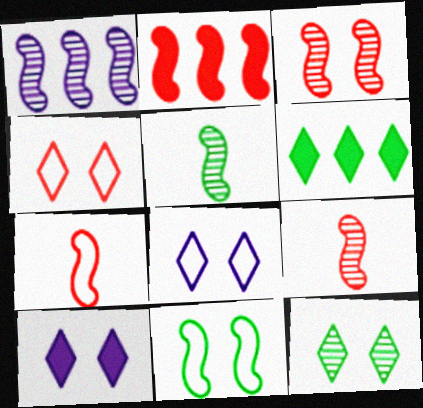[[1, 3, 5], 
[2, 3, 7], 
[4, 10, 12]]